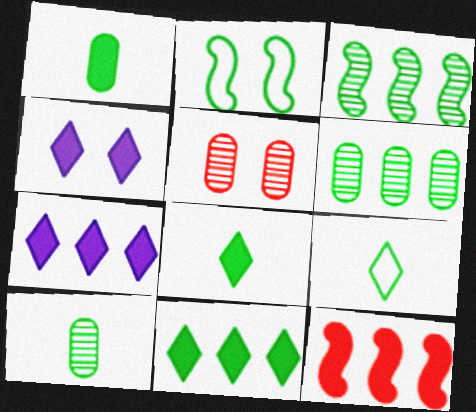[[1, 4, 12], 
[2, 4, 5], 
[2, 6, 8], 
[2, 10, 11]]